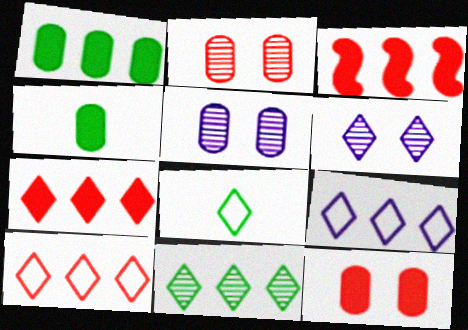[[3, 5, 8], 
[6, 7, 8], 
[7, 9, 11]]